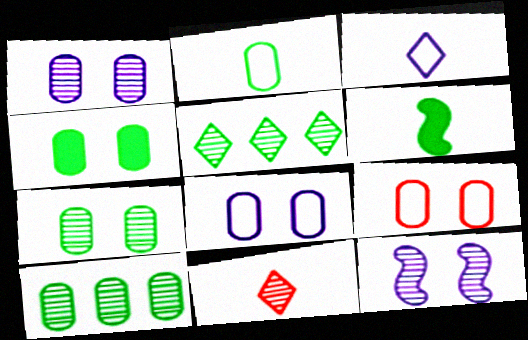[[1, 4, 9], 
[2, 4, 10], 
[10, 11, 12]]